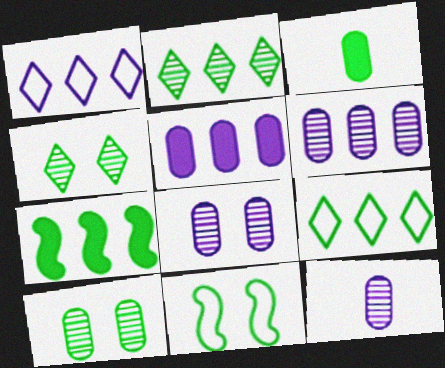[[2, 3, 11], 
[6, 8, 12]]